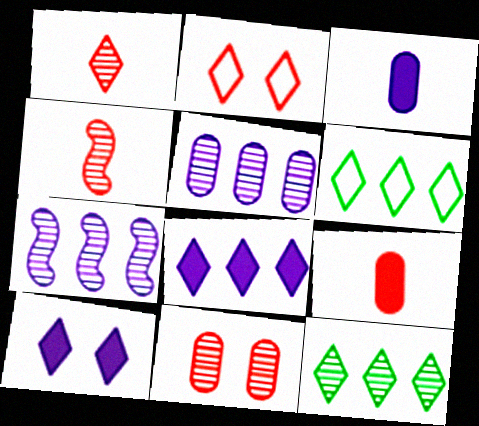[[1, 6, 10]]